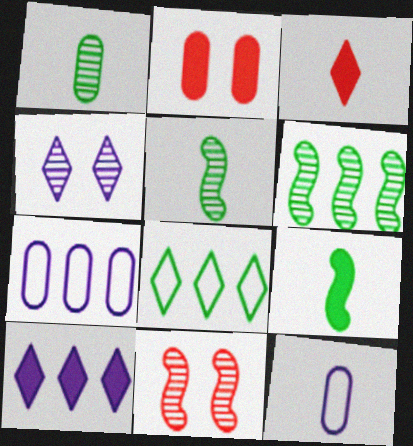[[1, 2, 7], 
[2, 9, 10], 
[3, 4, 8], 
[3, 5, 12]]